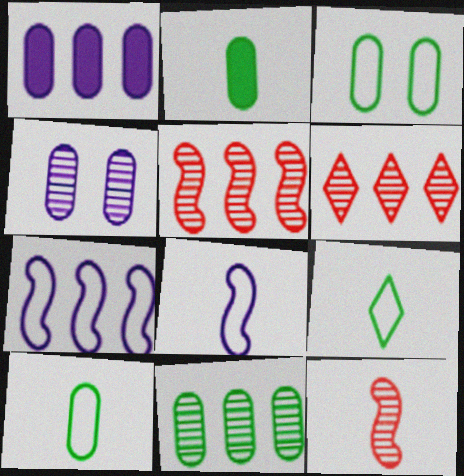[[2, 3, 11]]